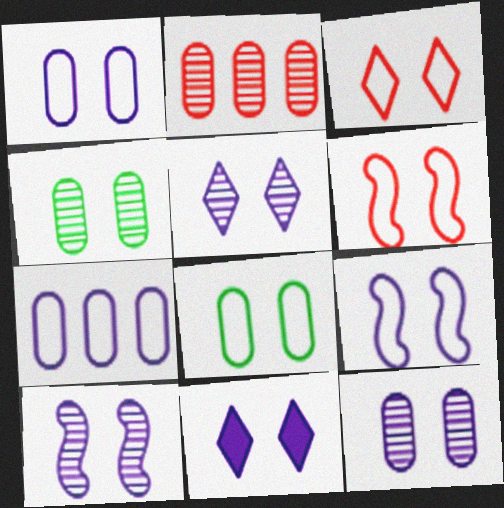[[1, 10, 11], 
[3, 8, 9], 
[4, 6, 11], 
[5, 10, 12], 
[9, 11, 12]]